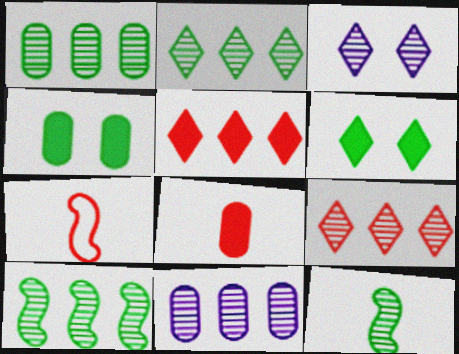[[1, 2, 10], 
[6, 7, 11], 
[9, 10, 11]]